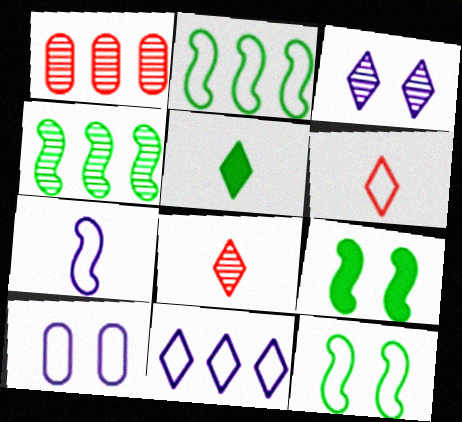[[2, 6, 10], 
[7, 10, 11]]